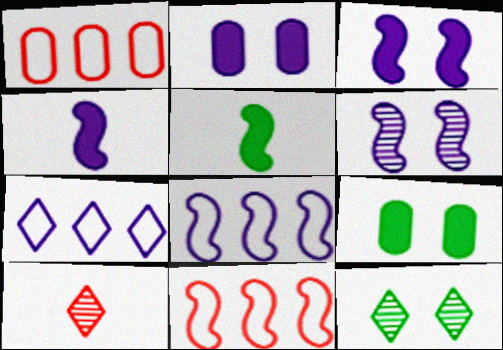[[1, 4, 12], 
[4, 6, 8], 
[5, 6, 11], 
[8, 9, 10]]